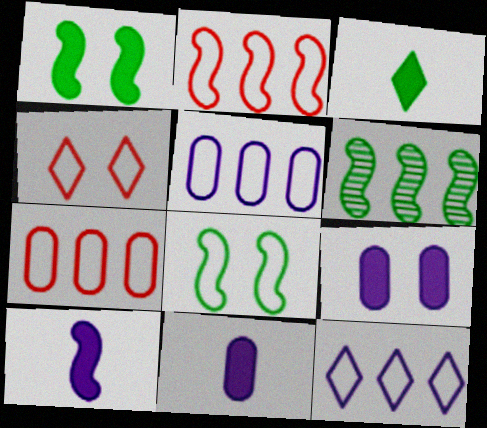[[4, 6, 11]]